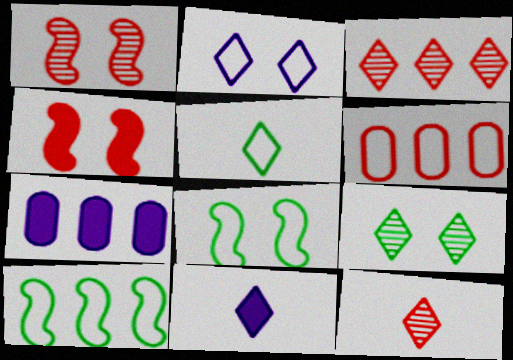[[1, 5, 7], 
[3, 7, 10], 
[4, 6, 12], 
[5, 11, 12], 
[7, 8, 12]]